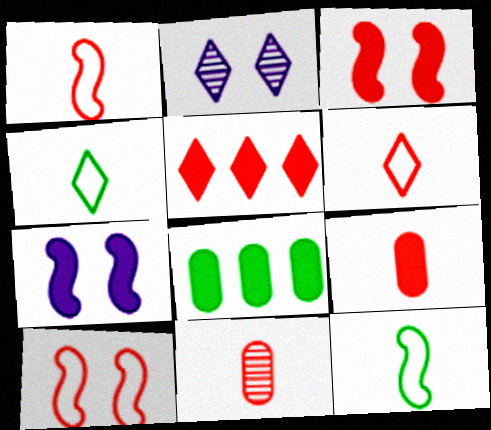[[1, 2, 8], 
[2, 4, 5], 
[3, 5, 9], 
[5, 10, 11]]